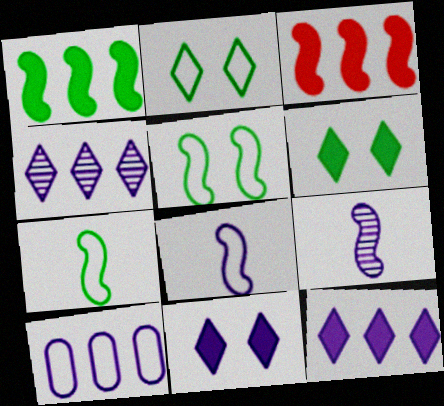[[3, 5, 9], 
[9, 10, 11]]